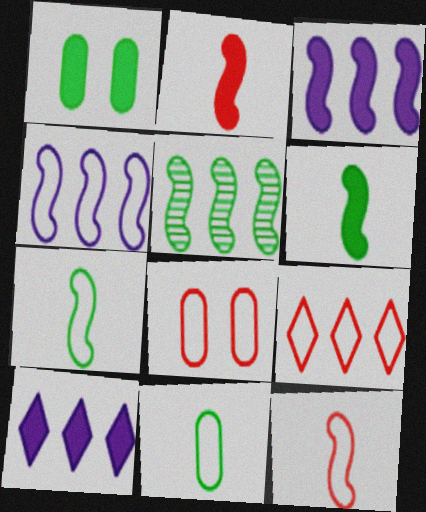[[1, 2, 10], 
[8, 9, 12]]